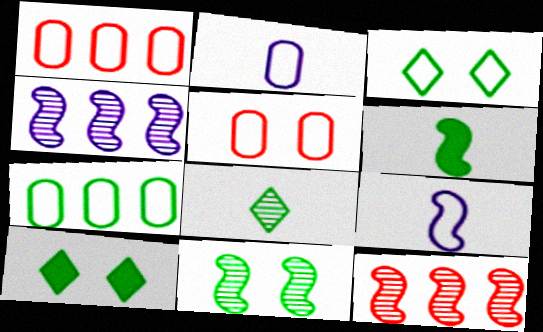[[1, 3, 9], 
[2, 5, 7], 
[2, 10, 12]]